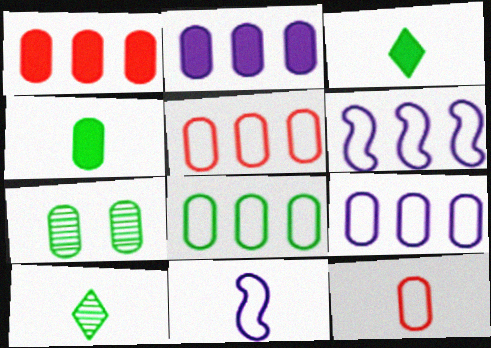[[2, 7, 12], 
[4, 7, 8], 
[5, 8, 9]]